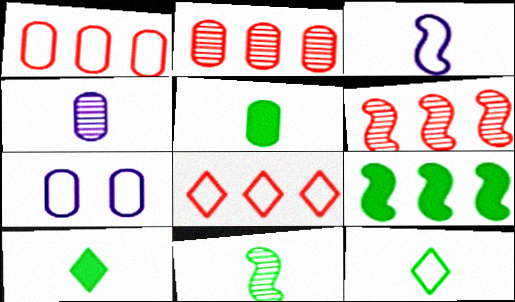[[2, 5, 7], 
[5, 11, 12], 
[6, 7, 10]]